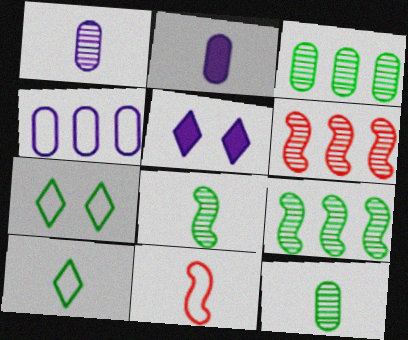[[2, 6, 7], 
[3, 5, 11], 
[4, 7, 11]]